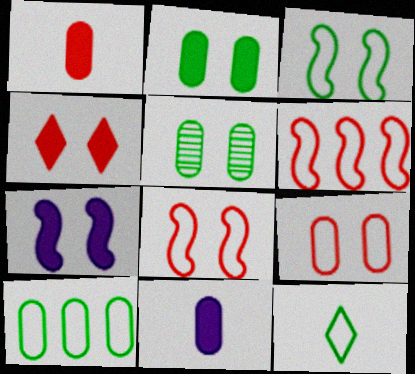[[2, 4, 7], 
[3, 10, 12]]